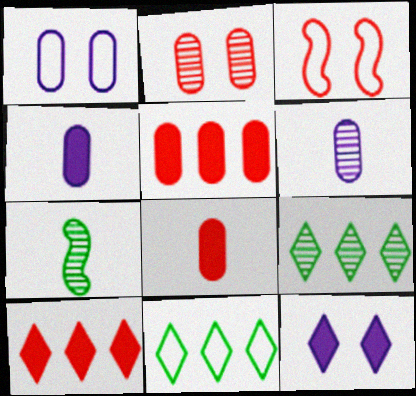[[1, 7, 10], 
[3, 4, 9]]